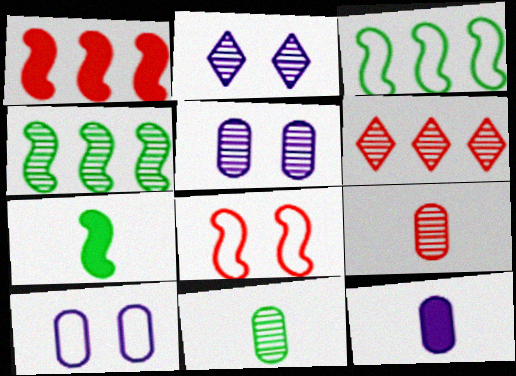[[2, 4, 9], 
[6, 7, 10]]